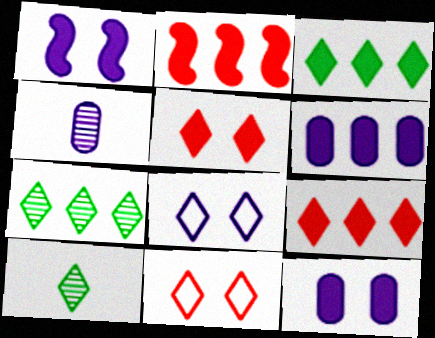[[2, 3, 6], 
[8, 9, 10]]